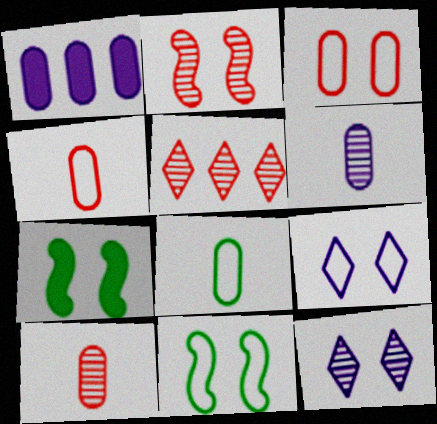[[2, 5, 10], 
[3, 7, 12], 
[3, 9, 11]]